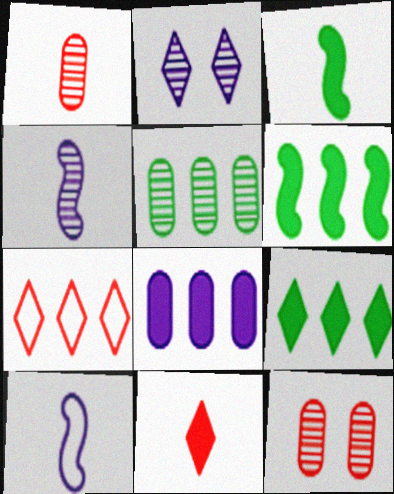[[2, 8, 10], 
[9, 10, 12]]